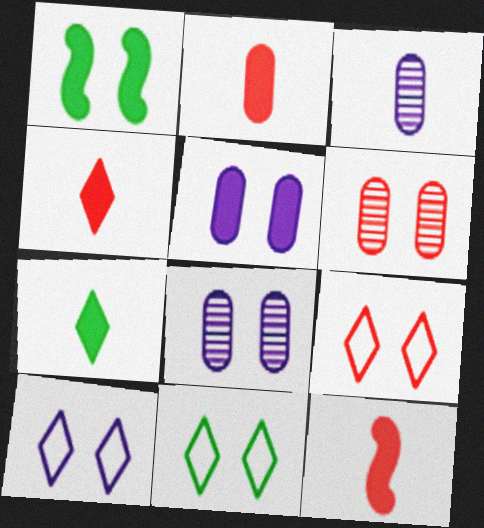[[1, 6, 10], 
[1, 8, 9], 
[2, 4, 12], 
[9, 10, 11]]